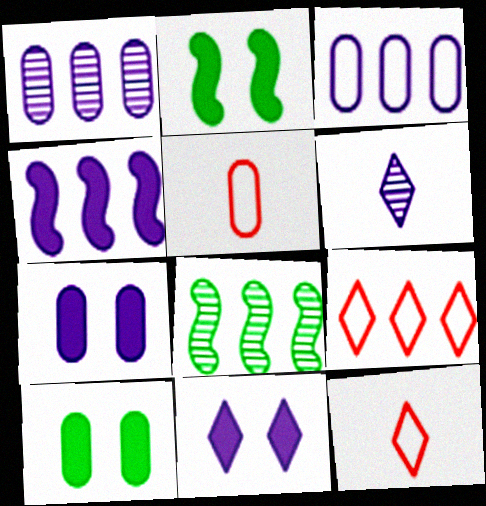[[1, 2, 12], 
[1, 5, 10], 
[5, 8, 11], 
[7, 8, 12]]